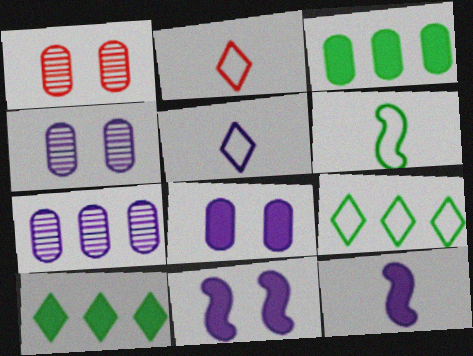[[1, 9, 12], 
[5, 7, 11]]